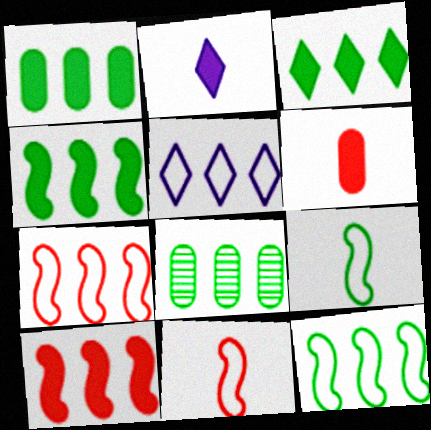[[1, 3, 4], 
[3, 8, 12], 
[5, 8, 10]]